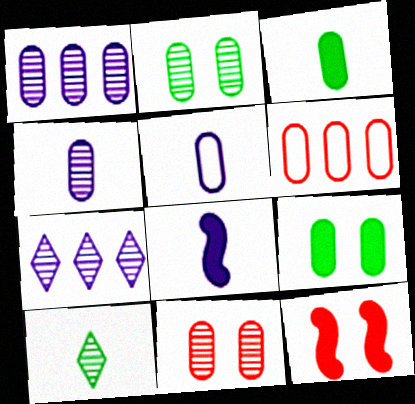[[4, 6, 9]]